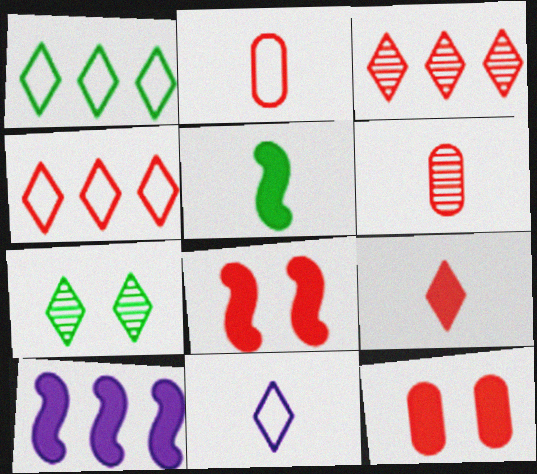[[2, 3, 8], 
[2, 7, 10], 
[4, 6, 8], 
[5, 6, 11], 
[5, 8, 10]]